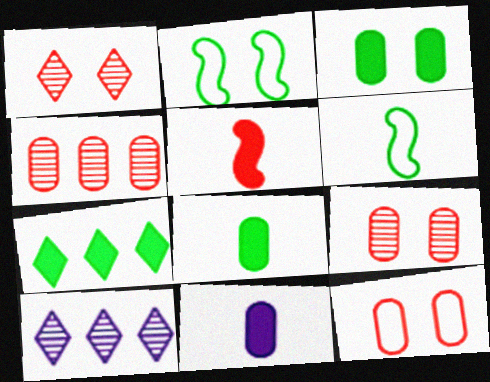[]